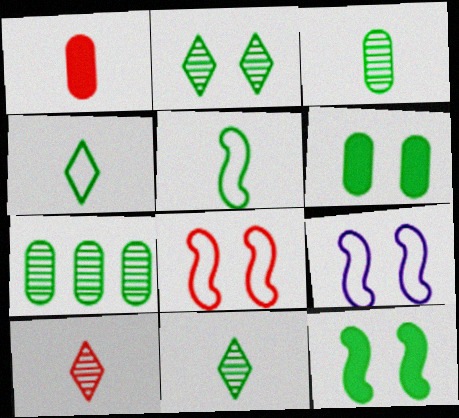[[4, 7, 12]]